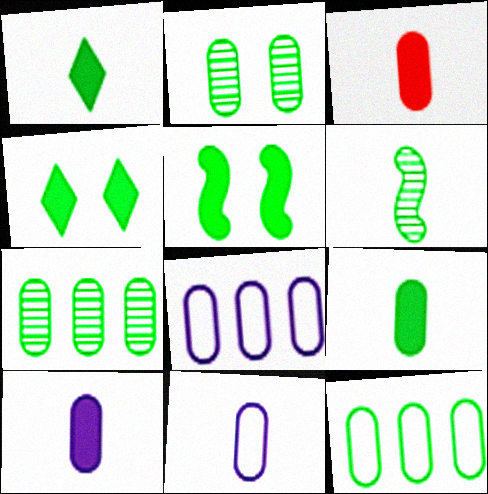[[2, 3, 8], 
[2, 9, 12], 
[3, 9, 10], 
[4, 6, 12]]